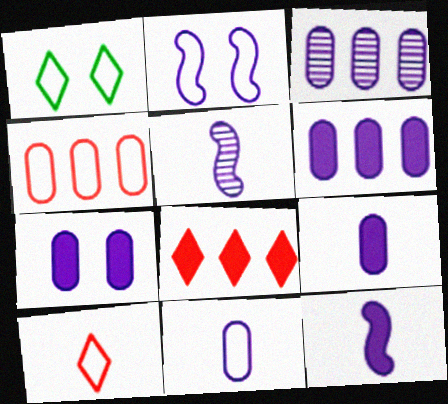[[3, 7, 11], 
[6, 7, 9]]